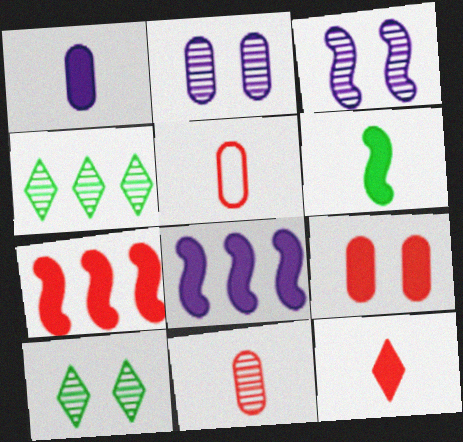[[1, 6, 12], 
[3, 4, 11], 
[5, 8, 10], 
[7, 9, 12]]